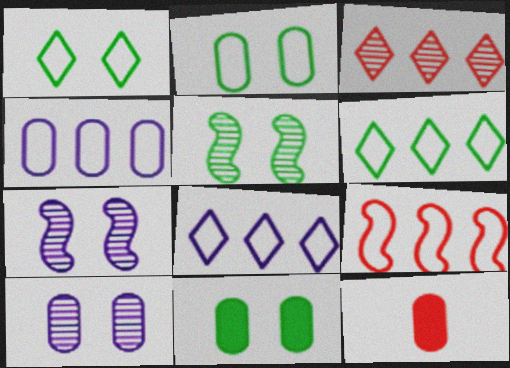[[1, 5, 11], 
[4, 6, 9], 
[5, 8, 12], 
[6, 7, 12]]